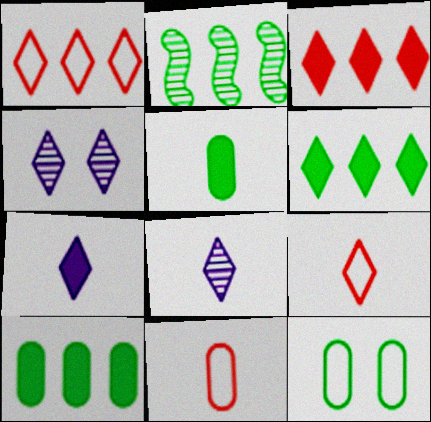[[4, 6, 9]]